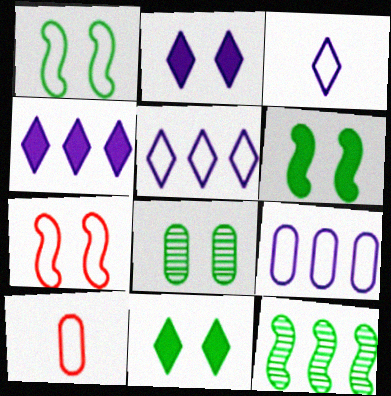[[1, 5, 10], 
[1, 8, 11], 
[2, 7, 8], 
[2, 10, 12]]